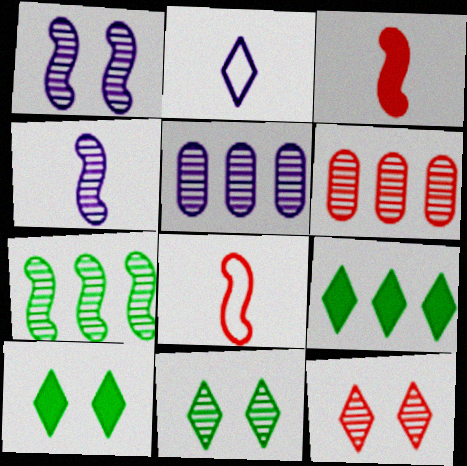[[2, 9, 12], 
[4, 6, 11], 
[5, 8, 10]]